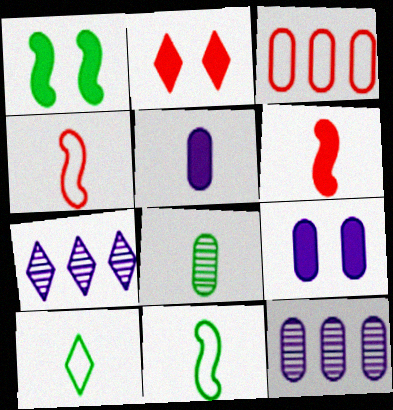[[1, 2, 9], 
[2, 7, 10], 
[2, 11, 12], 
[3, 8, 9]]